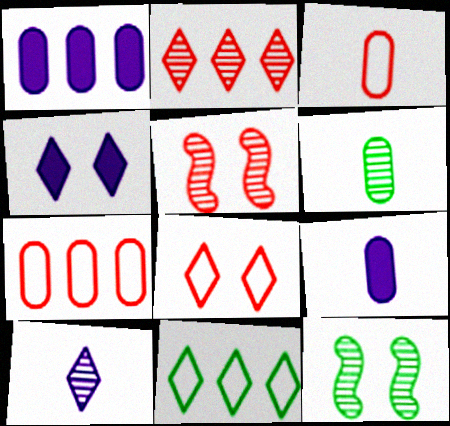[[3, 6, 9], 
[5, 9, 11]]